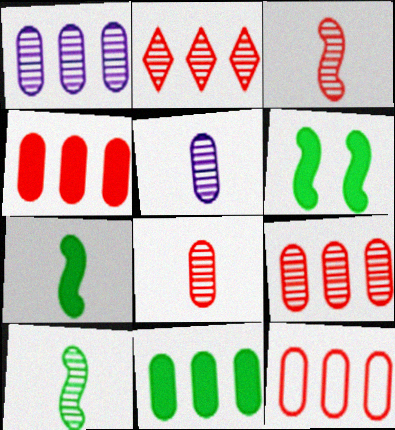[[1, 11, 12], 
[4, 9, 12]]